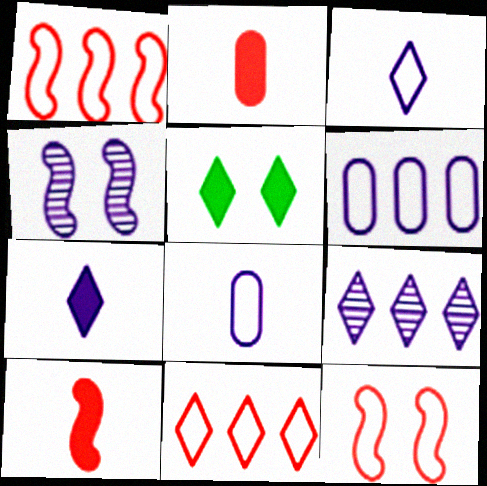[[4, 6, 7]]